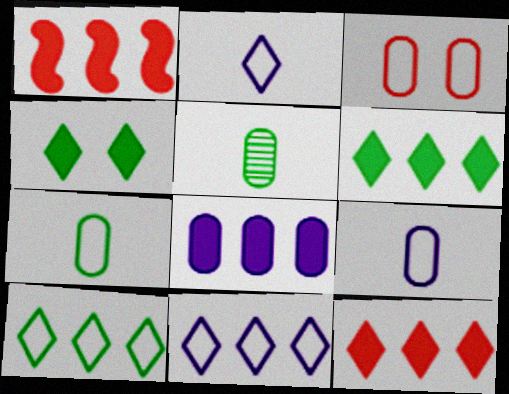[[1, 6, 8], 
[3, 5, 8]]